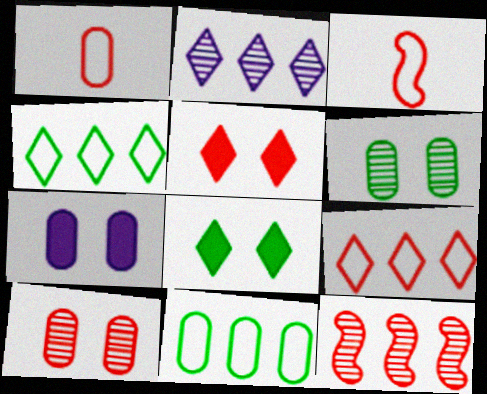[[1, 5, 12]]